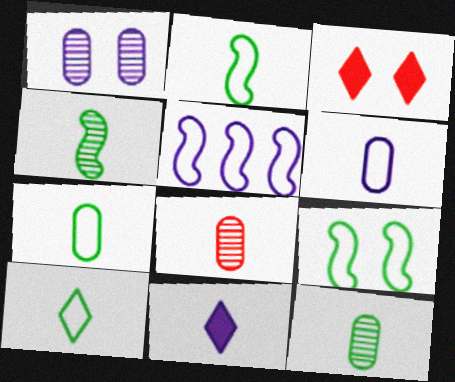[[1, 3, 9], 
[1, 5, 11], 
[2, 7, 10], 
[2, 8, 11], 
[3, 5, 12]]